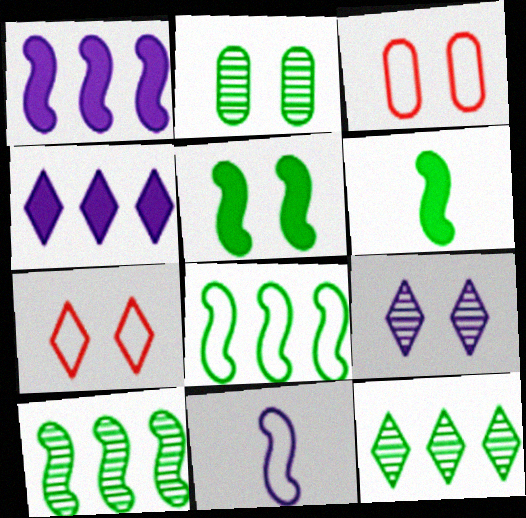[[3, 5, 9]]